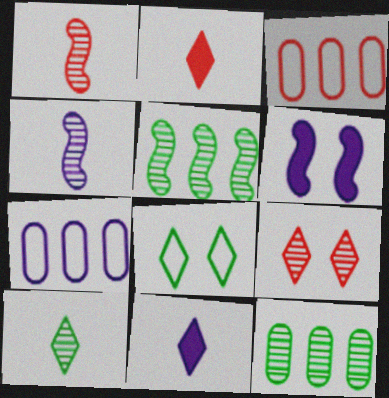[[3, 6, 10], 
[4, 9, 12]]